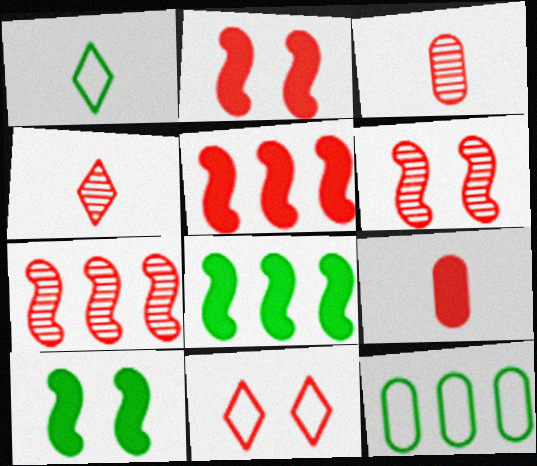[[3, 5, 11], 
[7, 9, 11]]